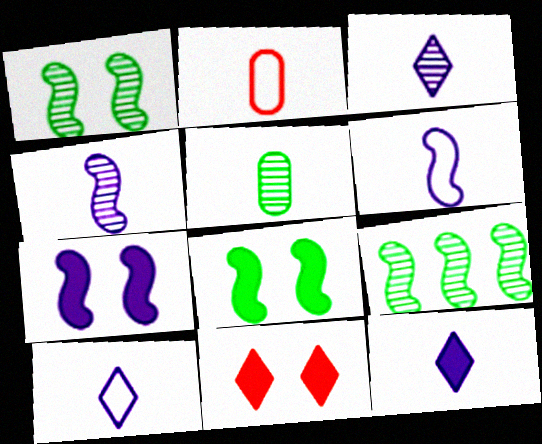[[3, 10, 12]]